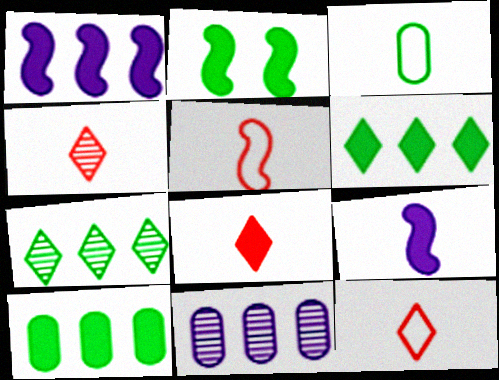[[2, 3, 7], 
[2, 11, 12], 
[3, 4, 9], 
[4, 8, 12]]